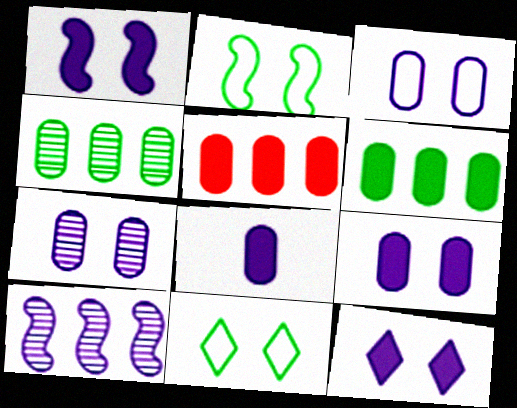[[1, 9, 12], 
[3, 7, 9]]